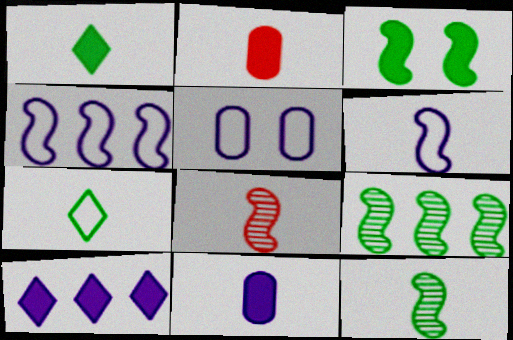[[2, 3, 10], 
[3, 4, 8], 
[7, 8, 11]]